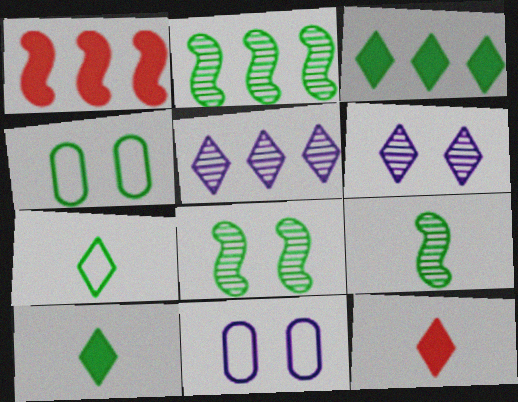[[2, 4, 10], 
[2, 8, 9], 
[2, 11, 12], 
[3, 4, 9]]